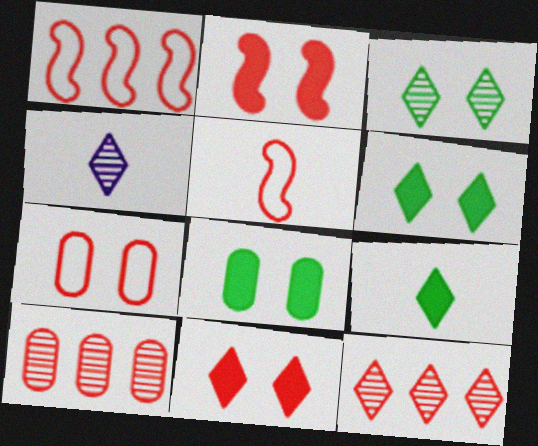[[1, 4, 8], 
[3, 4, 12], 
[5, 10, 11]]